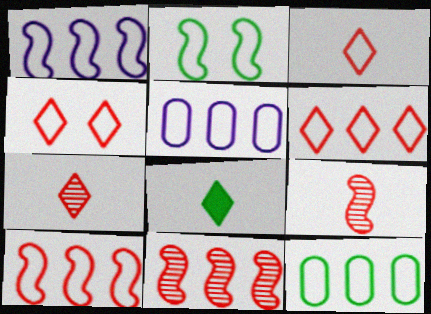[[1, 6, 12], 
[2, 3, 5], 
[3, 4, 6]]